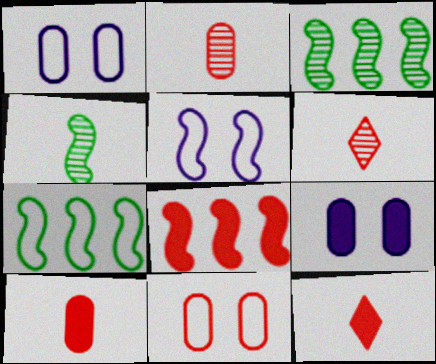[[1, 3, 12], 
[4, 5, 8], 
[6, 7, 9], 
[6, 8, 11]]